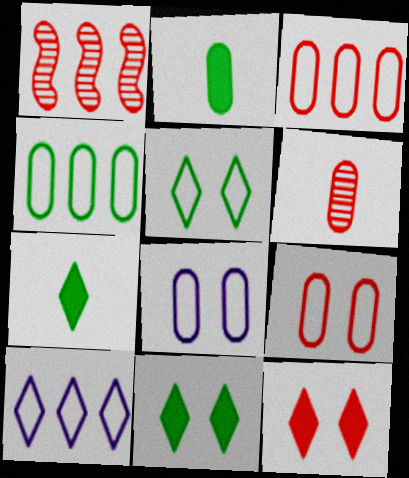[[1, 7, 8]]